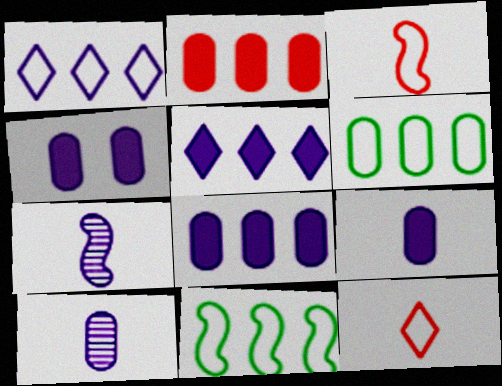[[1, 4, 7], 
[4, 8, 9]]